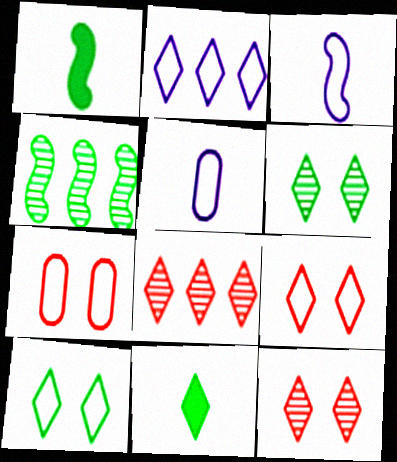[[2, 11, 12]]